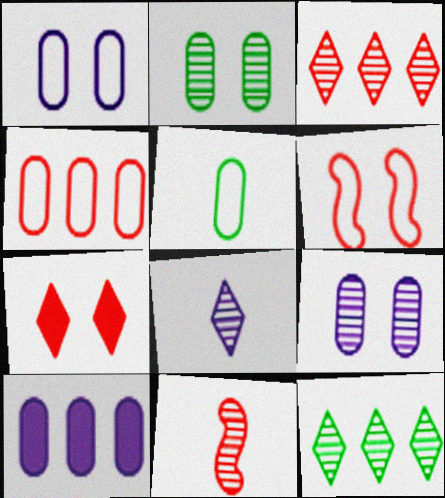[[1, 4, 5], 
[4, 7, 11], 
[9, 11, 12]]